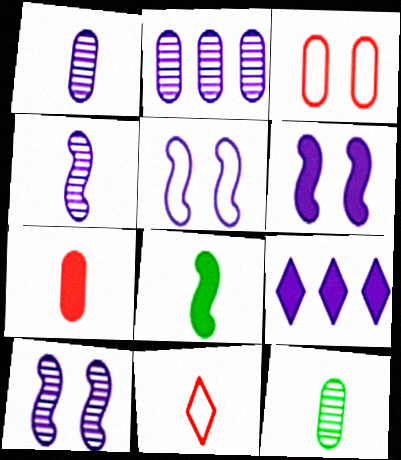[[1, 5, 9], 
[1, 8, 11], 
[5, 6, 10]]